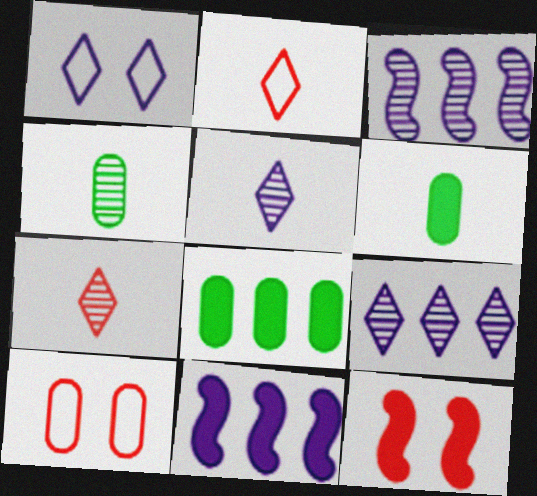[]